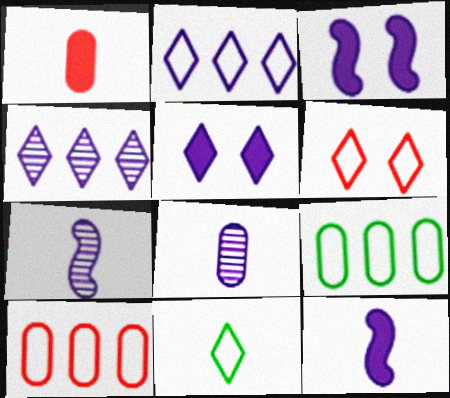[[1, 7, 11], 
[2, 3, 8], 
[2, 6, 11]]